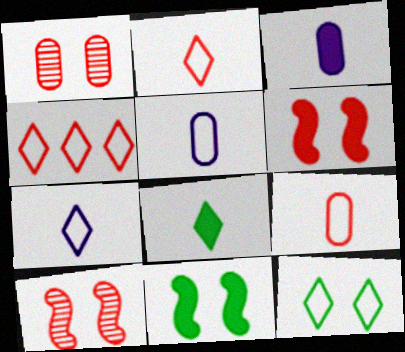[[4, 7, 12]]